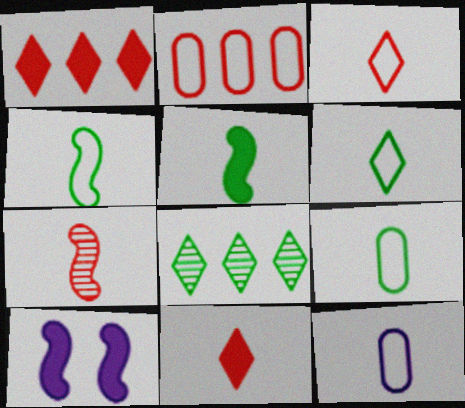[[3, 4, 12], 
[4, 6, 9]]